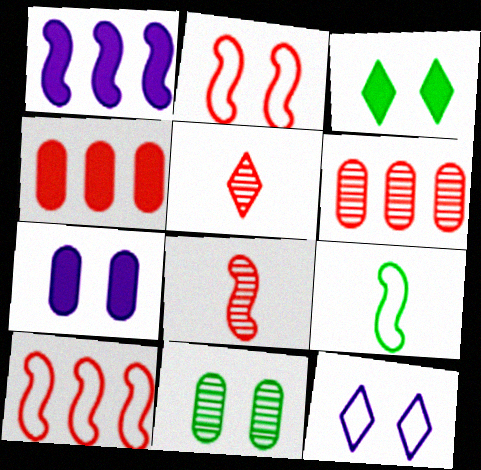[[2, 4, 5]]